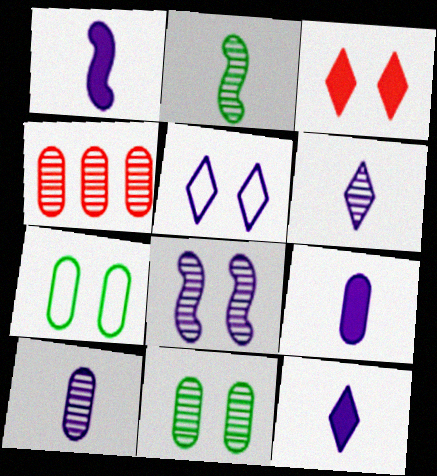[[1, 9, 12], 
[3, 7, 8], 
[4, 7, 9], 
[4, 10, 11]]